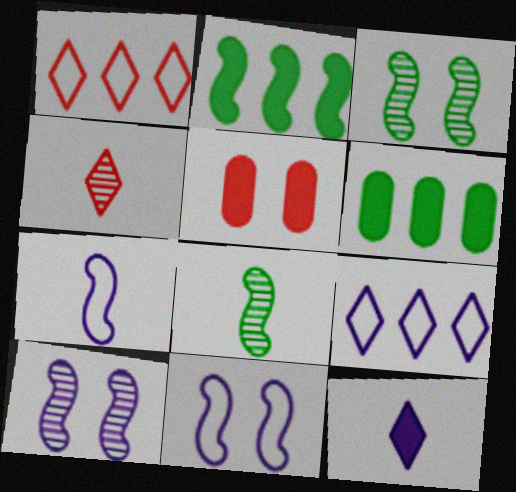[[2, 5, 12], 
[4, 6, 11], 
[5, 8, 9]]